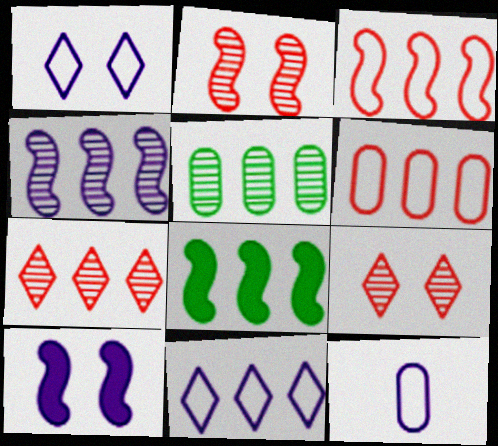[[3, 4, 8], 
[4, 5, 7], 
[8, 9, 12]]